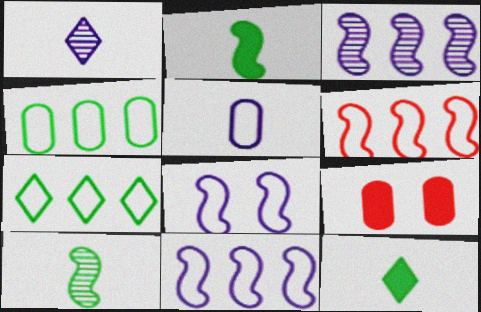[]